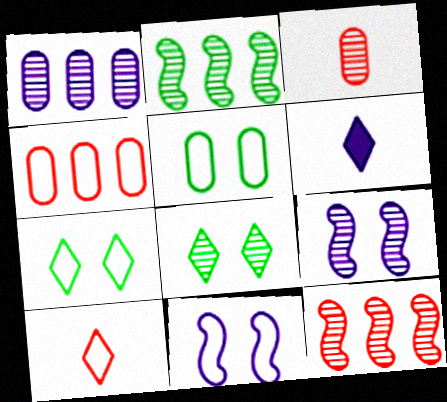[[1, 6, 11], 
[5, 6, 12]]